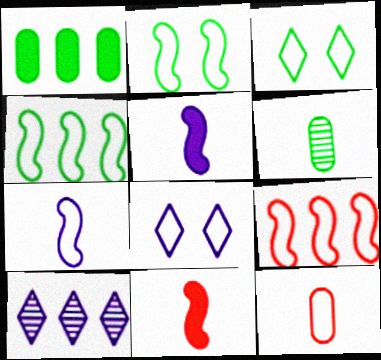[[1, 9, 10], 
[2, 7, 9], 
[4, 8, 12]]